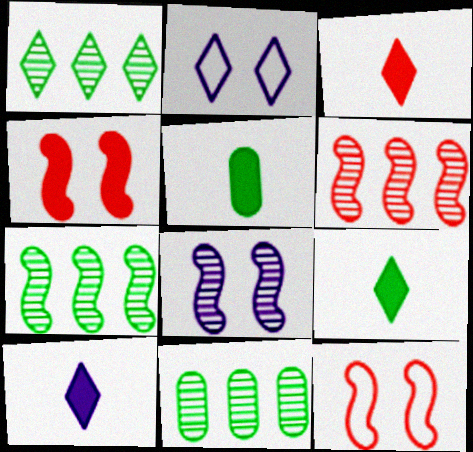[[1, 2, 3], 
[1, 7, 11], 
[2, 5, 6], 
[3, 9, 10], 
[10, 11, 12]]